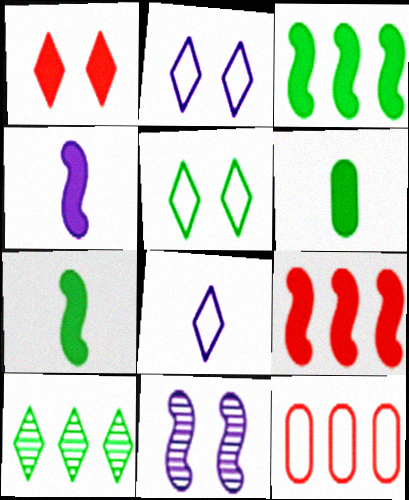[[1, 8, 10]]